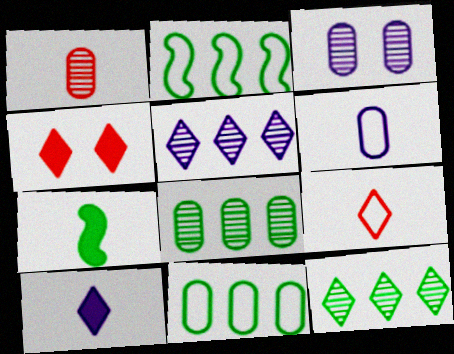[[1, 3, 8]]